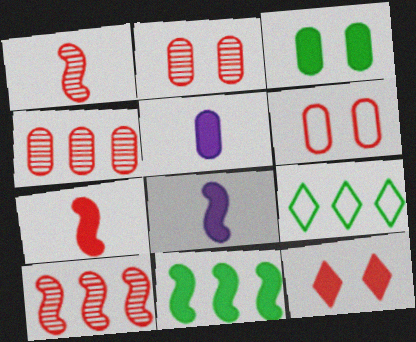[[2, 8, 9], 
[5, 11, 12]]